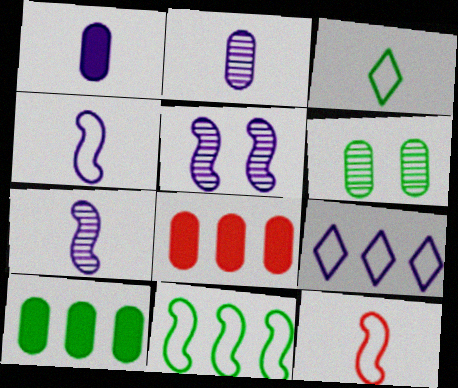[[1, 5, 9], 
[3, 5, 8]]